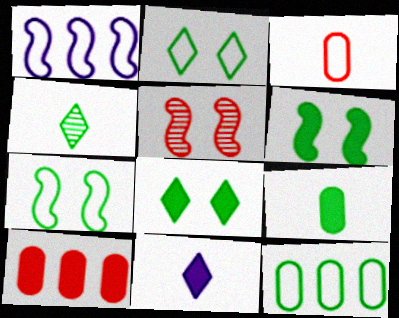[[1, 2, 3], 
[4, 6, 12], 
[5, 11, 12], 
[6, 10, 11]]